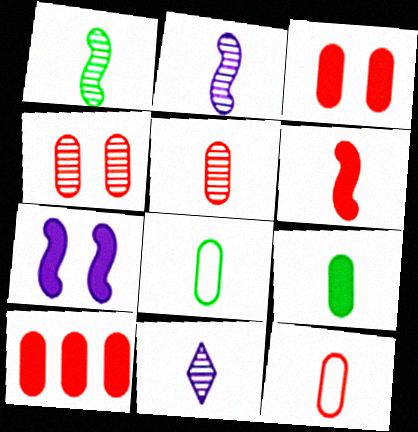[[1, 5, 11], 
[4, 10, 12], 
[6, 8, 11]]